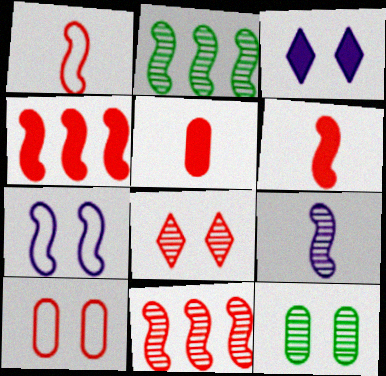[[2, 6, 7]]